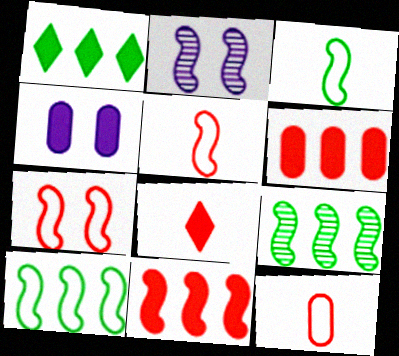[[1, 2, 12], 
[2, 3, 11]]